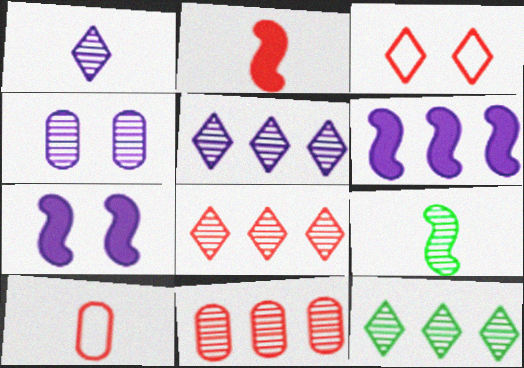[[2, 3, 11], 
[4, 8, 9], 
[5, 8, 12], 
[7, 10, 12]]